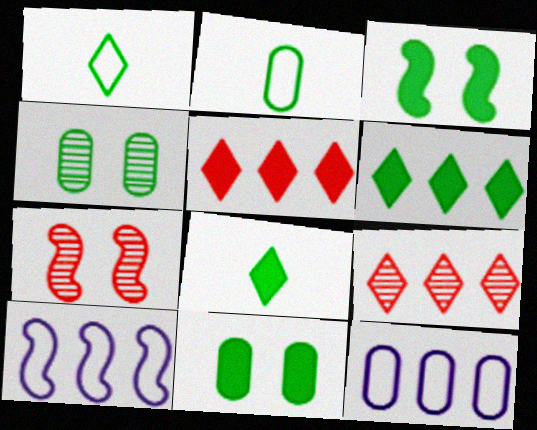[[7, 8, 12]]